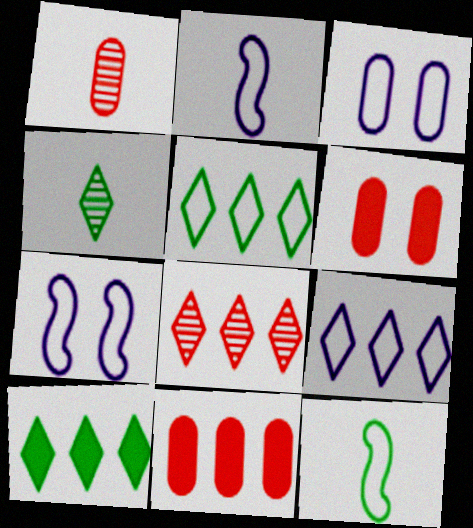[[1, 7, 10], 
[2, 3, 9], 
[4, 7, 11], 
[8, 9, 10]]